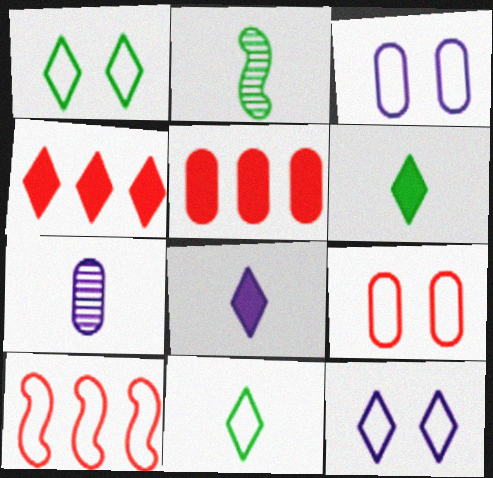[[2, 3, 4], 
[2, 5, 12], 
[3, 10, 11]]